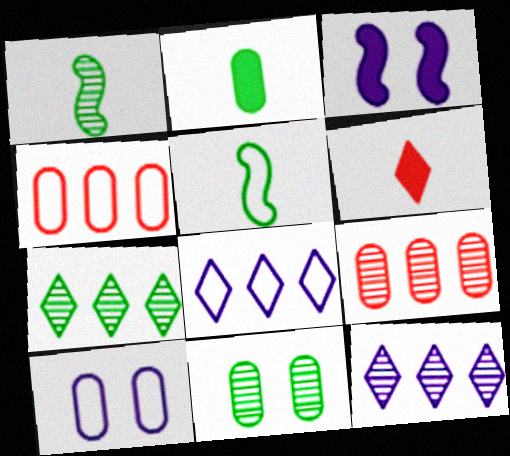[[1, 7, 11], 
[2, 9, 10]]